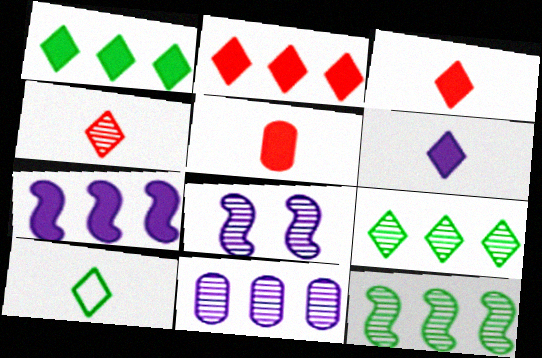[[4, 6, 10]]